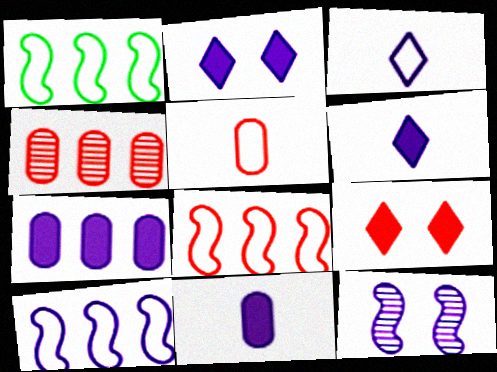[[1, 8, 10], 
[3, 7, 12]]